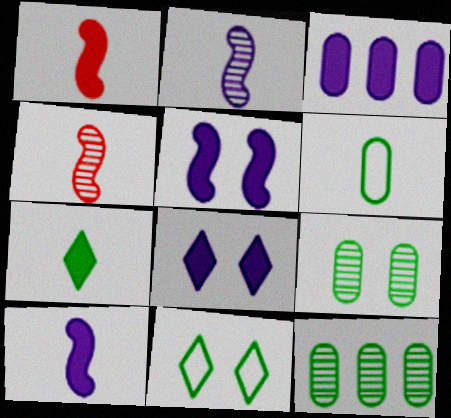[[3, 4, 11], 
[3, 8, 10]]